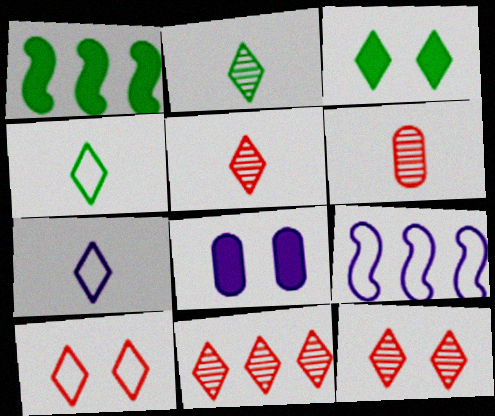[[3, 6, 9], 
[3, 7, 11], 
[5, 11, 12]]